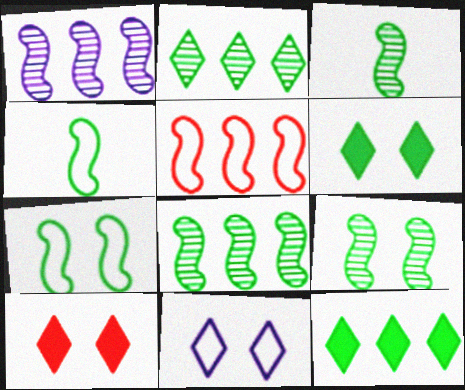[[3, 8, 9]]